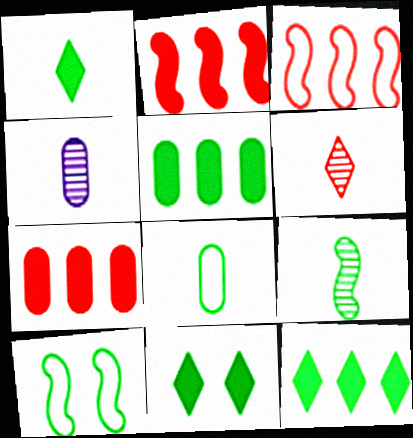[[1, 8, 9], 
[1, 11, 12], 
[3, 4, 11], 
[4, 6, 9]]